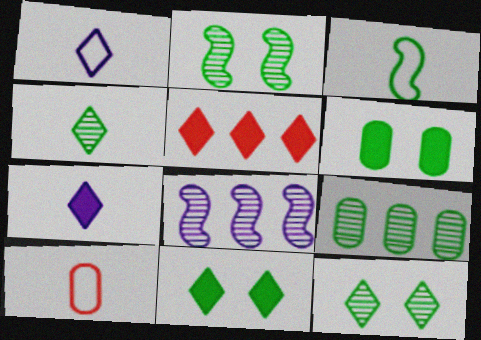[[1, 3, 10], 
[1, 5, 12], 
[2, 4, 9], 
[3, 9, 11], 
[5, 7, 11], 
[8, 10, 11]]